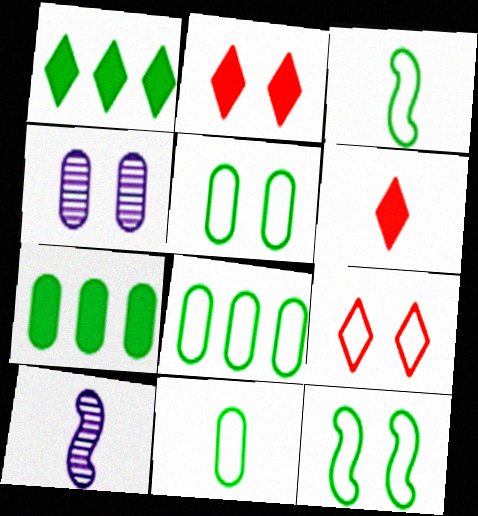[[2, 4, 12], 
[2, 8, 10], 
[5, 8, 11], 
[6, 10, 11], 
[7, 9, 10]]